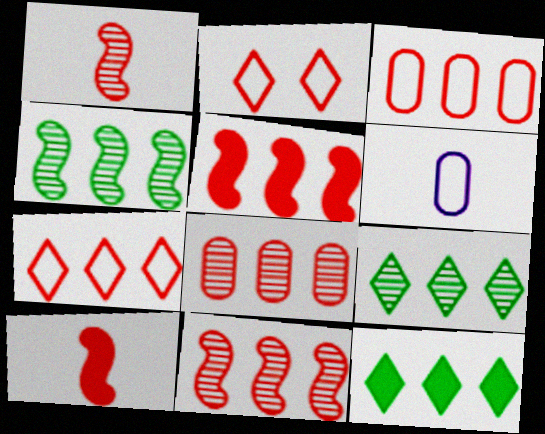[[2, 8, 10], 
[5, 7, 8]]